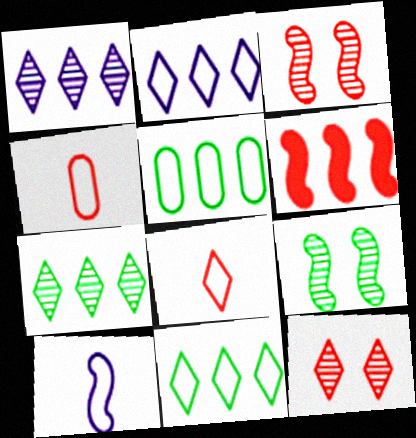[[1, 5, 6], 
[4, 6, 12], 
[6, 9, 10]]